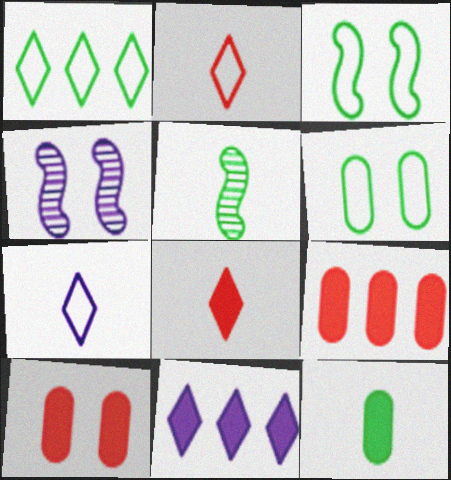[]